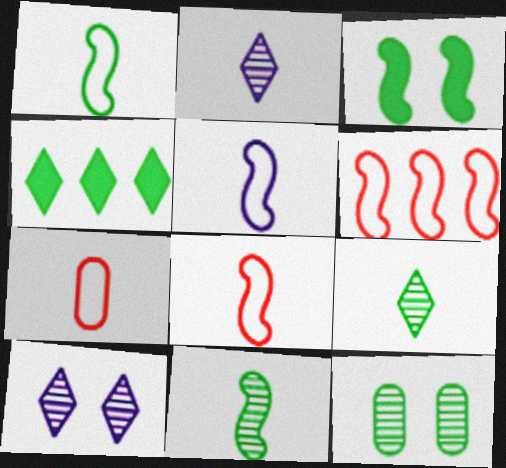[[1, 4, 12], 
[1, 5, 8]]